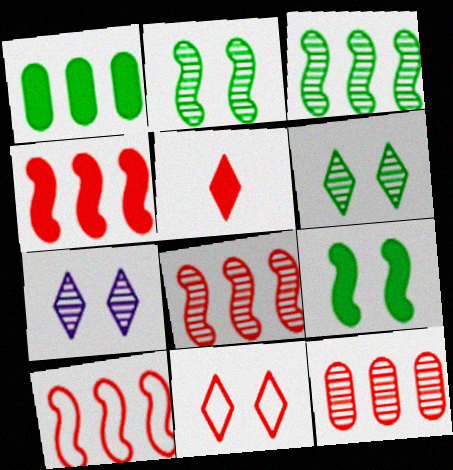[[4, 8, 10]]